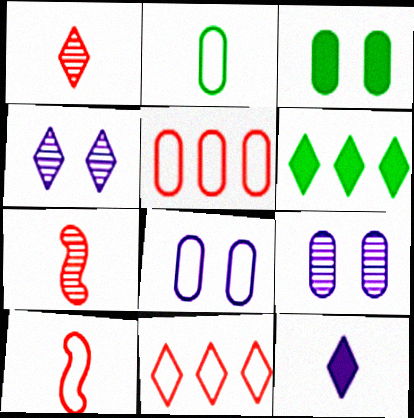[[2, 5, 8], 
[2, 7, 12], 
[6, 7, 8], 
[6, 9, 10]]